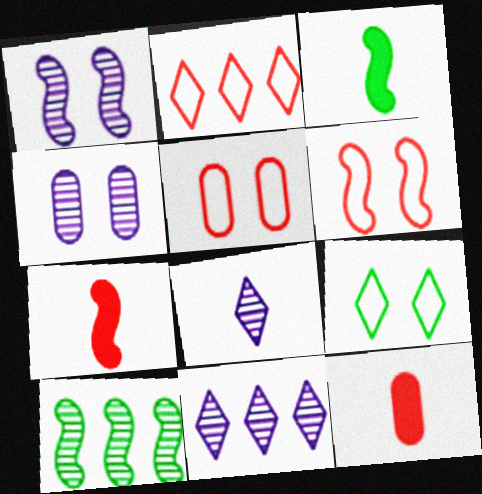[[2, 3, 4], 
[3, 5, 11]]